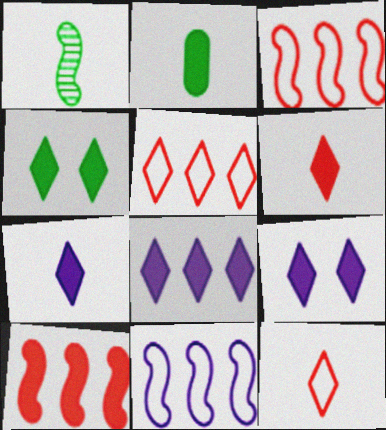[[2, 9, 10], 
[4, 6, 8], 
[7, 8, 9]]